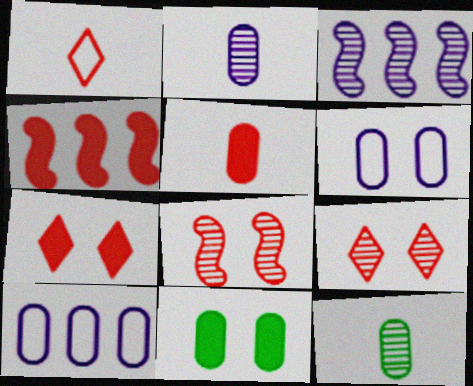[[1, 3, 11], 
[3, 9, 12], 
[4, 5, 7]]